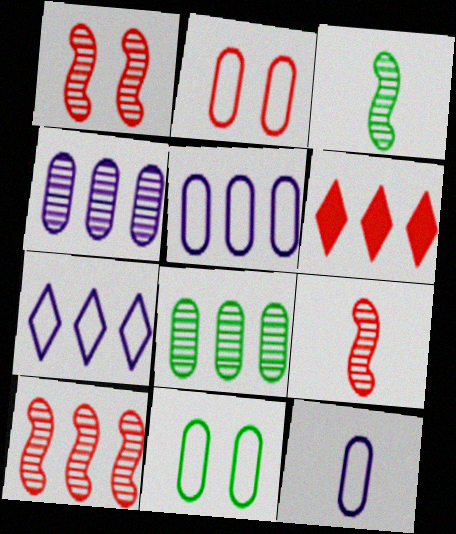[[1, 9, 10], 
[2, 6, 9]]